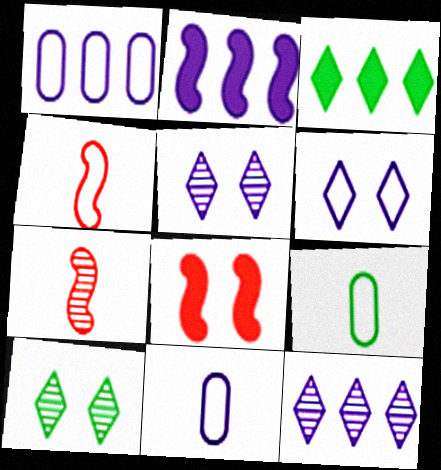[[1, 2, 12], 
[2, 5, 11], 
[8, 9, 12]]